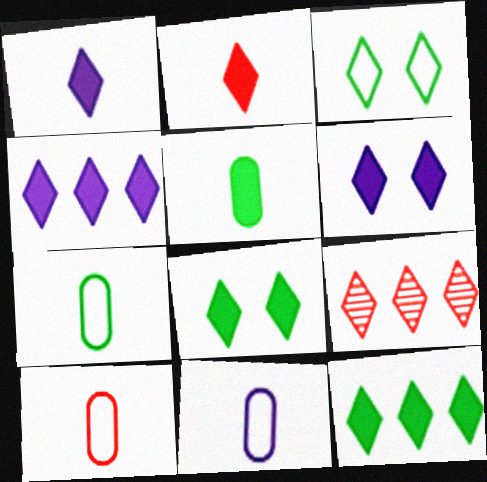[[1, 3, 9], 
[1, 4, 6], 
[2, 4, 8], 
[2, 6, 12], 
[7, 10, 11]]